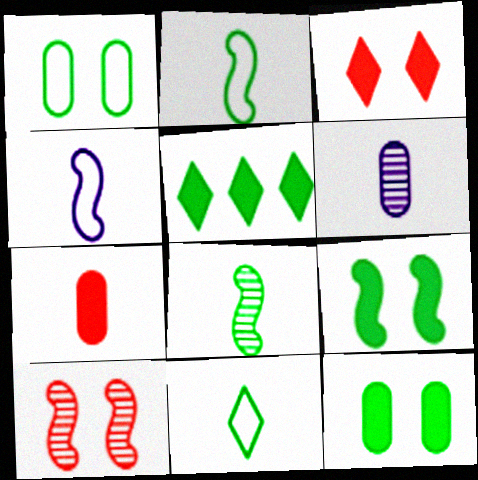[[1, 5, 8]]